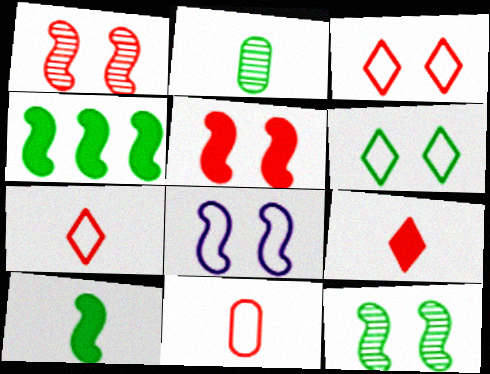[[2, 4, 6], 
[5, 8, 12]]